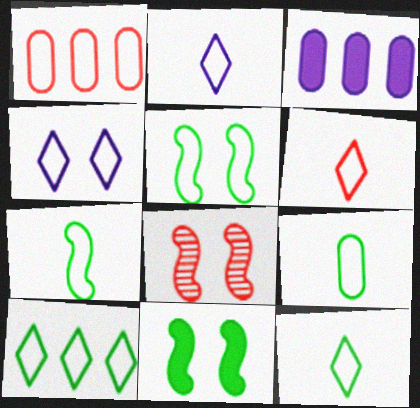[[1, 2, 5], 
[1, 4, 7], 
[2, 6, 12], 
[3, 8, 12], 
[4, 6, 10], 
[5, 9, 10], 
[7, 9, 12]]